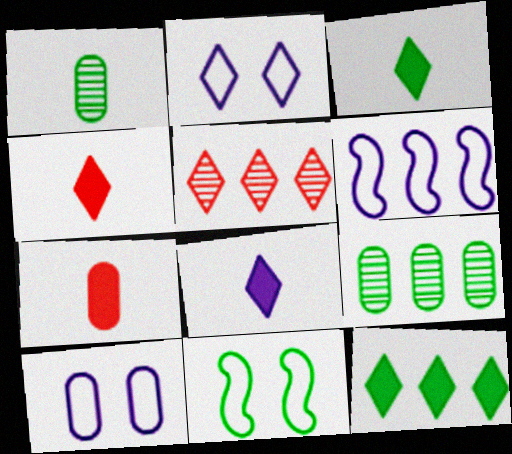[[1, 11, 12], 
[2, 3, 5], 
[3, 4, 8], 
[3, 9, 11], 
[7, 9, 10]]